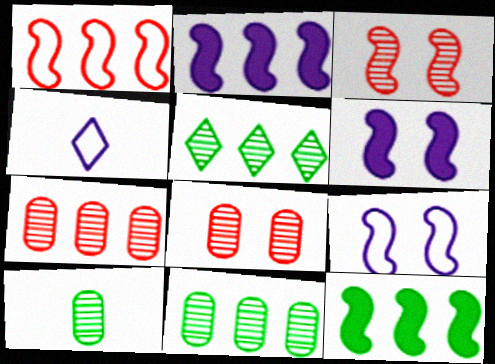[[4, 8, 12]]